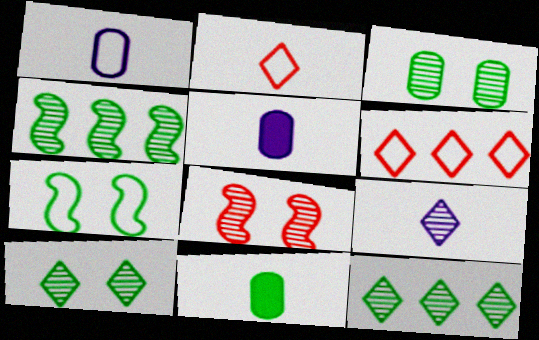[[1, 6, 7], 
[7, 11, 12]]